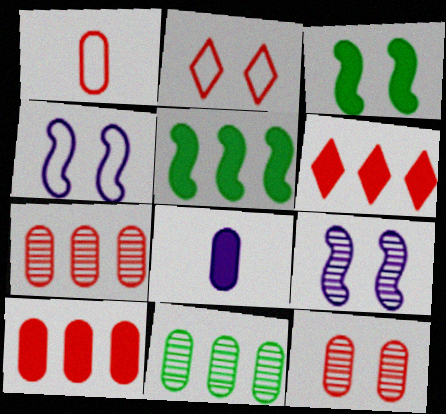[[1, 10, 12], 
[3, 6, 8]]